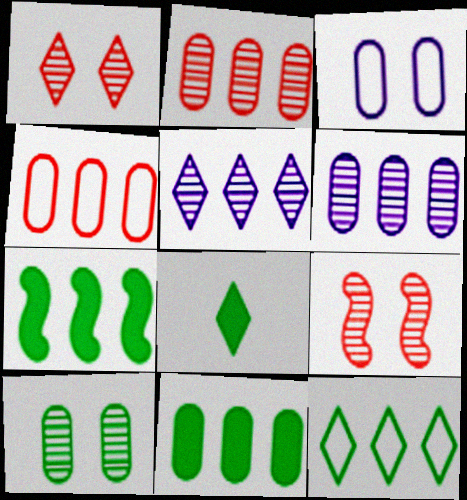[[4, 5, 7], 
[4, 6, 11]]